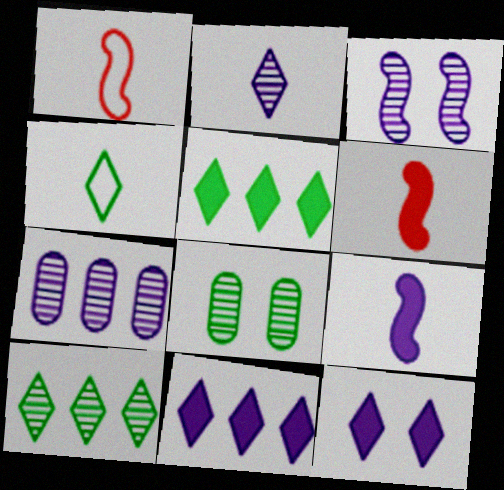[[1, 8, 11], 
[2, 3, 7]]